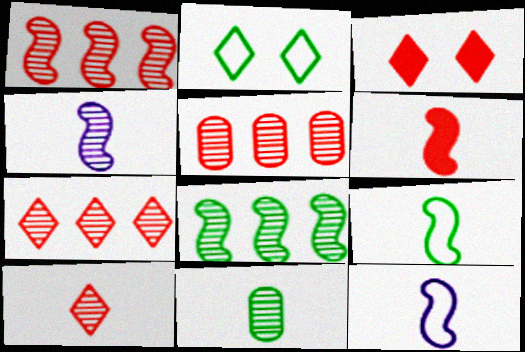[[1, 5, 7], 
[4, 6, 9], 
[4, 10, 11]]